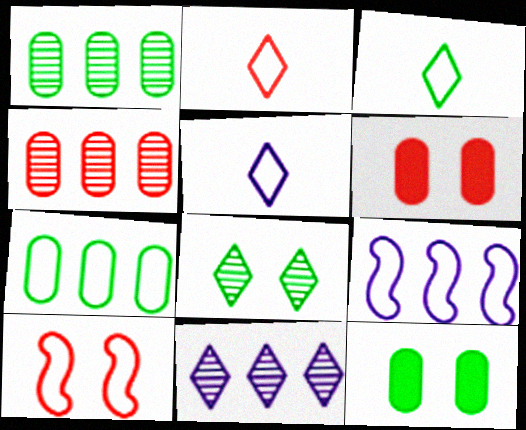[[2, 3, 5], 
[5, 7, 10]]